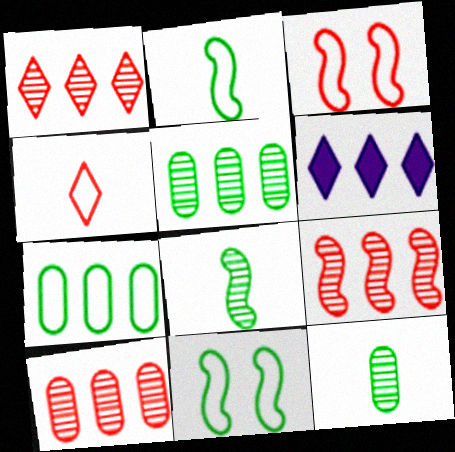[[1, 9, 10], 
[3, 6, 12], 
[6, 7, 9]]